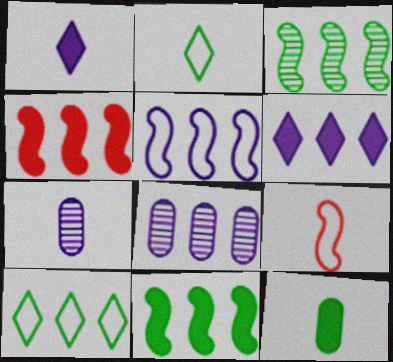[[3, 4, 5], 
[4, 8, 10], 
[5, 6, 8]]